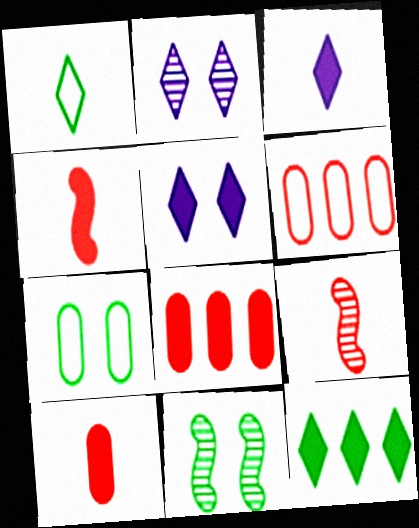[[3, 6, 11]]